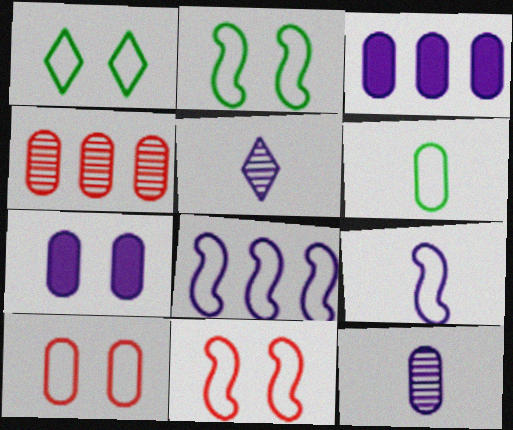[[4, 6, 7], 
[5, 7, 8]]